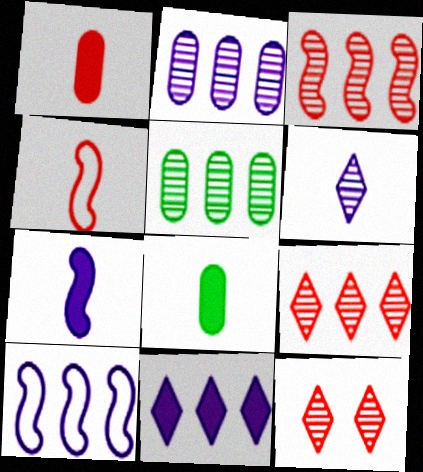[[2, 10, 11], 
[4, 6, 8], 
[8, 10, 12]]